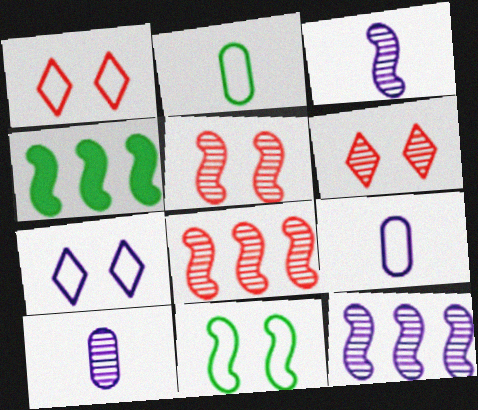[[1, 4, 10], 
[4, 6, 9]]